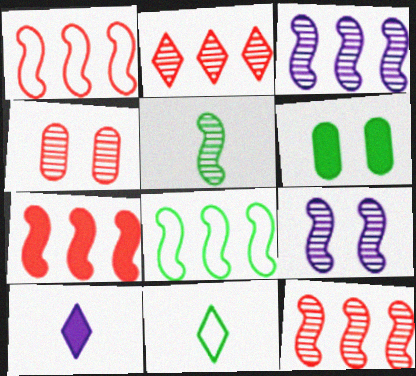[[1, 7, 12], 
[3, 7, 8], 
[4, 8, 10], 
[5, 9, 12], 
[6, 7, 10]]